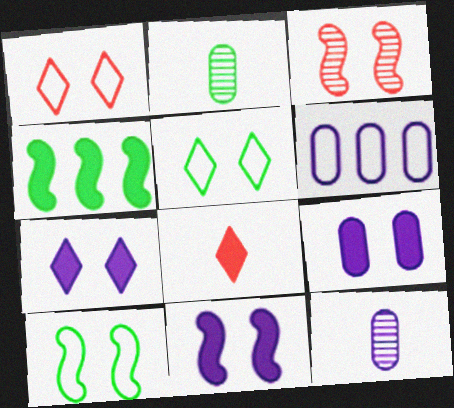[[1, 4, 12], 
[2, 4, 5], 
[3, 5, 9], 
[3, 10, 11], 
[4, 8, 9], 
[6, 9, 12], 
[7, 9, 11]]